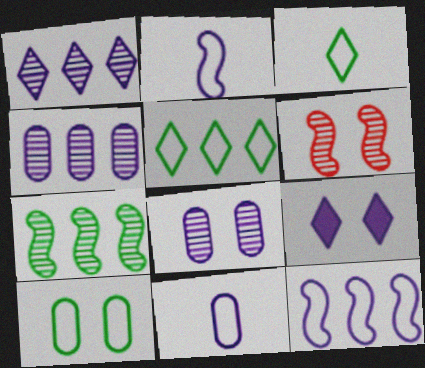[[2, 4, 9], 
[6, 9, 10]]